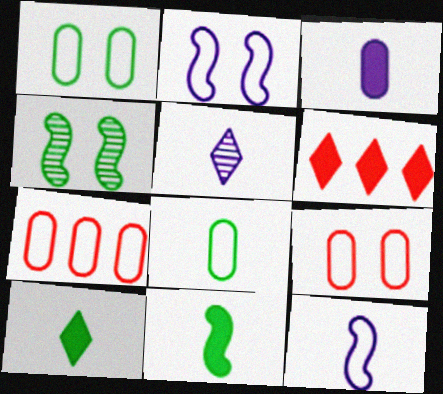[[3, 5, 12]]